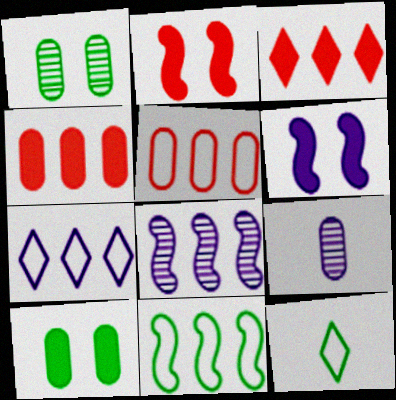[[5, 7, 11], 
[5, 9, 10], 
[6, 7, 9]]